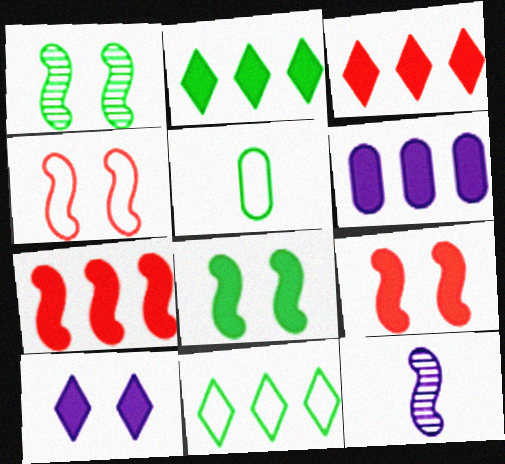[[1, 2, 5], 
[2, 6, 7]]